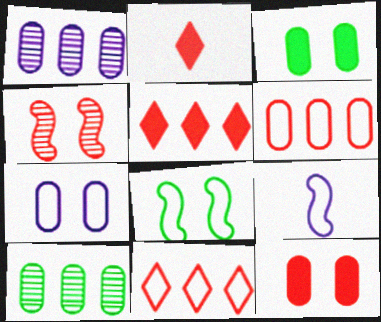[[1, 2, 8], 
[2, 4, 6]]